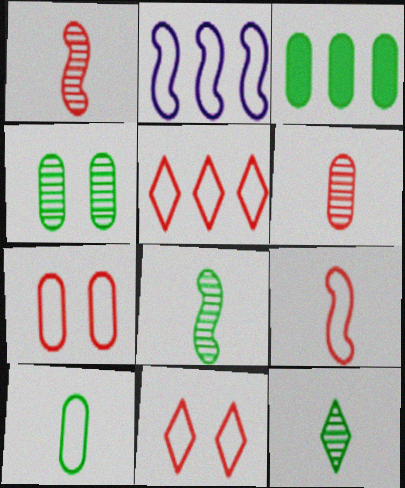[[2, 10, 11], 
[3, 4, 10], 
[5, 7, 9]]